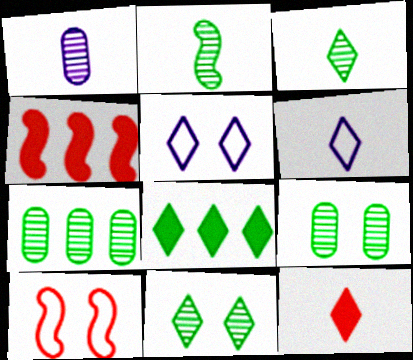[[1, 8, 10], 
[2, 7, 11], 
[3, 6, 12], 
[4, 6, 9]]